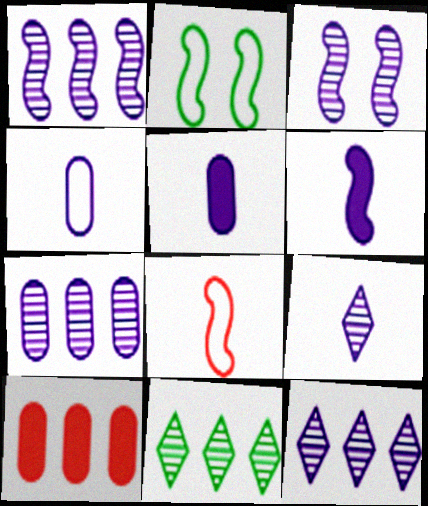[[1, 7, 12], 
[2, 9, 10], 
[3, 7, 9], 
[4, 6, 9]]